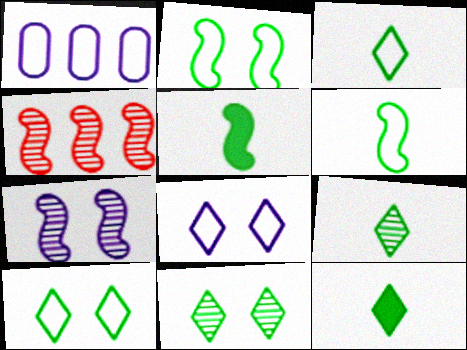[[3, 9, 12]]